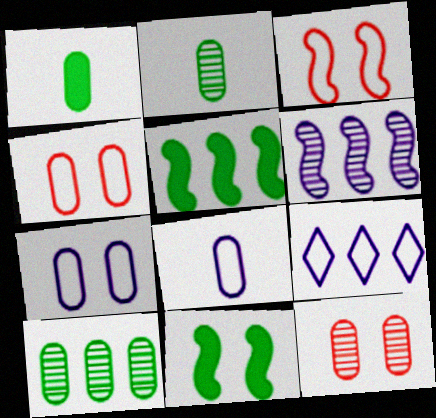[]